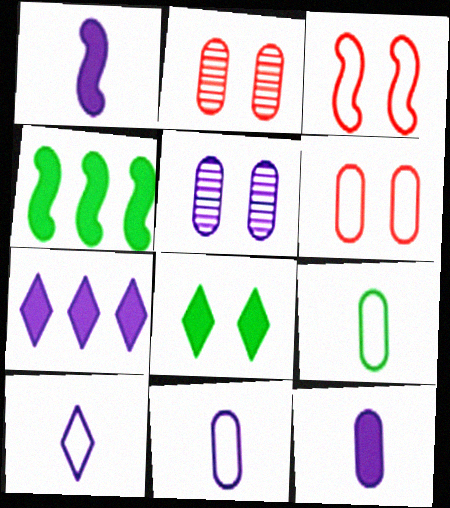[[2, 4, 10], 
[3, 5, 8]]